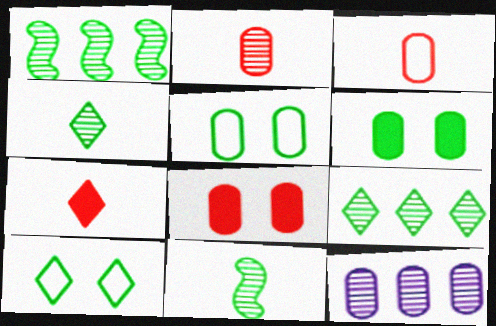[[3, 6, 12]]